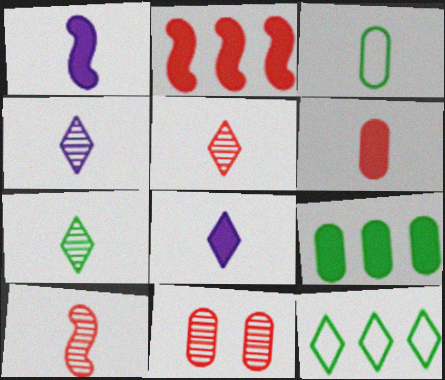[[1, 3, 5], 
[1, 11, 12], 
[3, 8, 10], 
[4, 5, 7]]